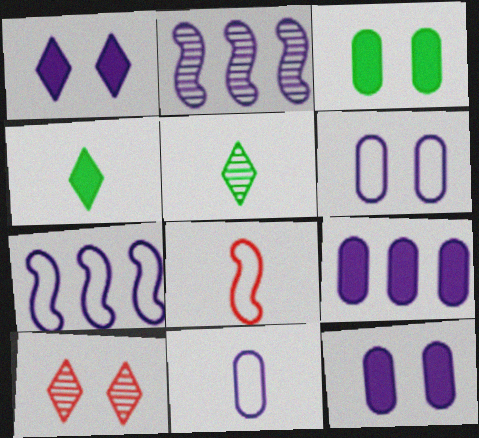[[1, 2, 11]]